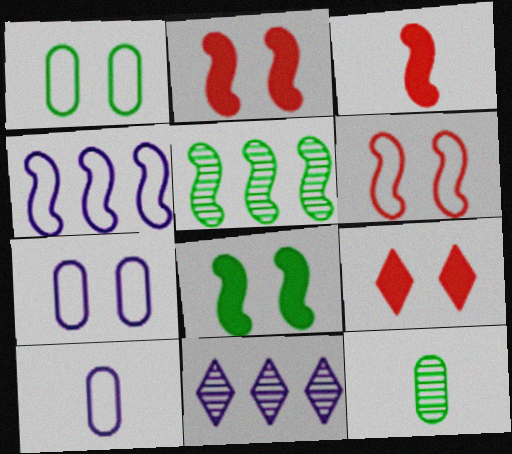[[1, 3, 11], 
[4, 9, 12], 
[5, 9, 10]]